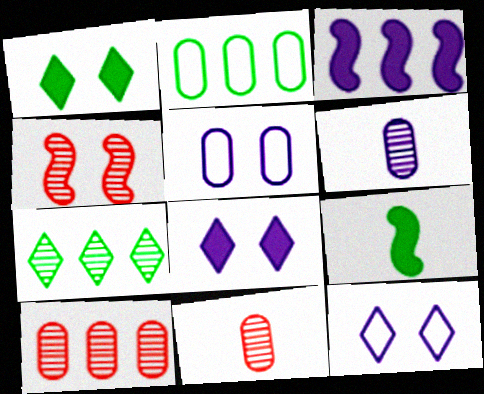[[1, 4, 5], 
[3, 6, 12], 
[4, 6, 7], 
[9, 10, 12]]